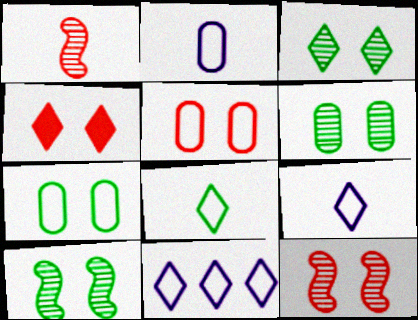[[3, 6, 10], 
[4, 5, 12]]